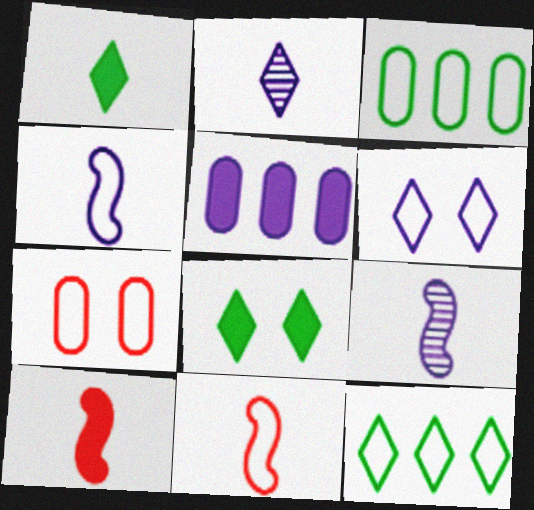[[3, 6, 11], 
[4, 7, 12], 
[5, 6, 9], 
[5, 8, 10]]